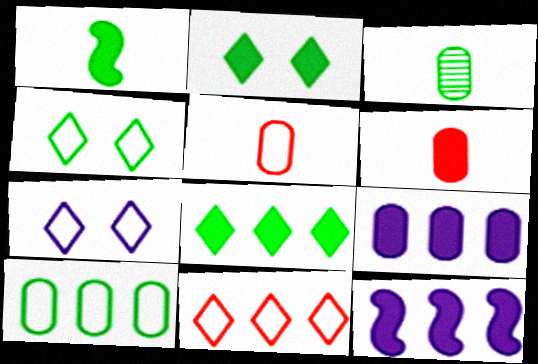[[2, 6, 12]]